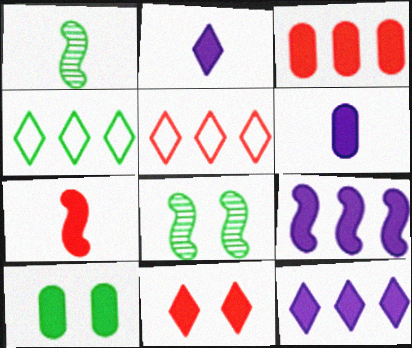[[1, 4, 10], 
[3, 6, 10], 
[3, 7, 11], 
[5, 6, 8], 
[7, 10, 12]]